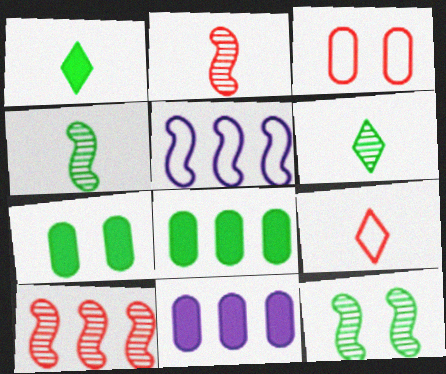[[9, 11, 12]]